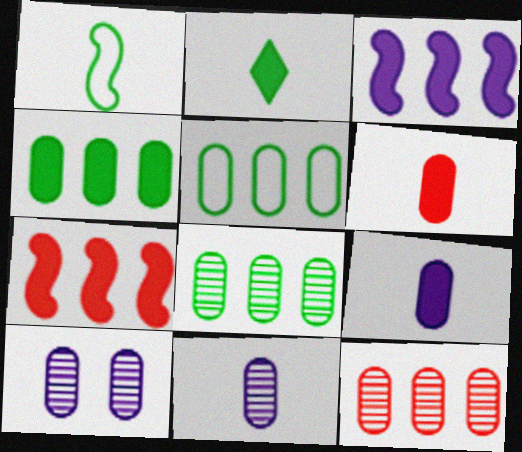[[4, 5, 8], 
[5, 6, 10]]